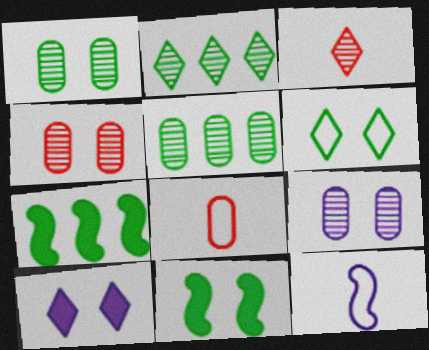[[1, 4, 9], 
[1, 6, 11]]